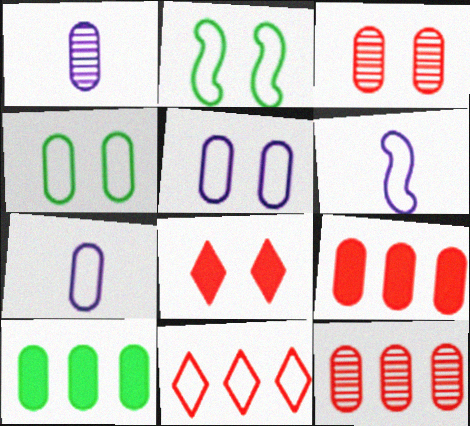[[1, 4, 9], 
[2, 7, 11], 
[3, 7, 10], 
[4, 6, 11]]